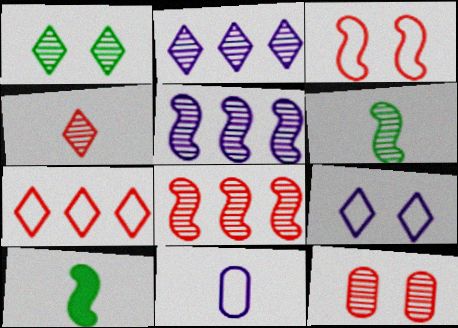[[1, 2, 4], 
[2, 6, 12], 
[3, 5, 10], 
[4, 8, 12], 
[4, 10, 11]]